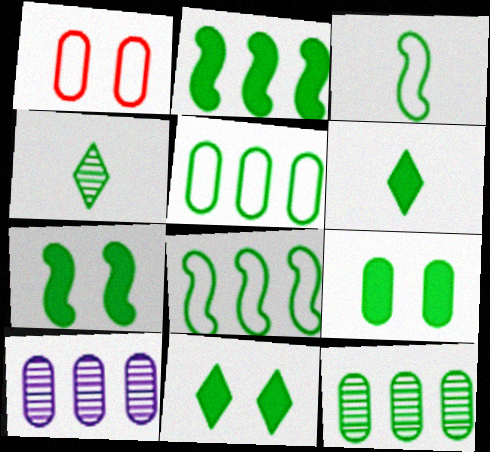[[2, 6, 9], 
[3, 11, 12], 
[4, 5, 7], 
[4, 8, 9], 
[7, 9, 11]]